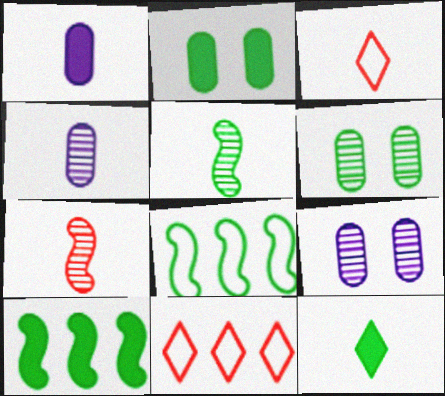[[1, 3, 5], 
[2, 10, 12], 
[3, 9, 10], 
[6, 8, 12]]